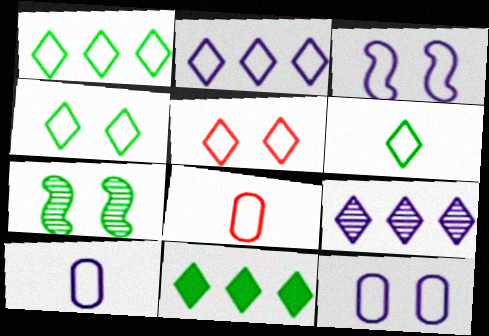[[1, 3, 8], 
[1, 4, 6], 
[2, 3, 10], 
[2, 5, 6]]